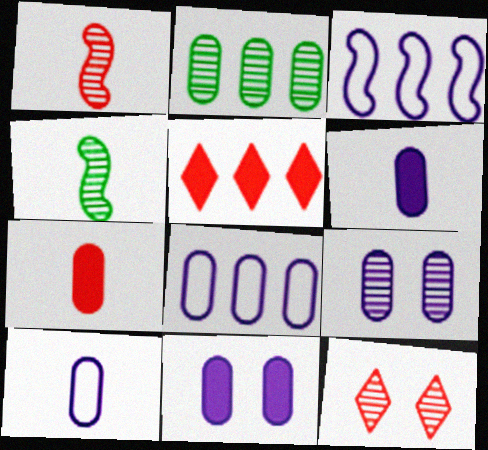[[2, 3, 5], 
[6, 8, 9]]